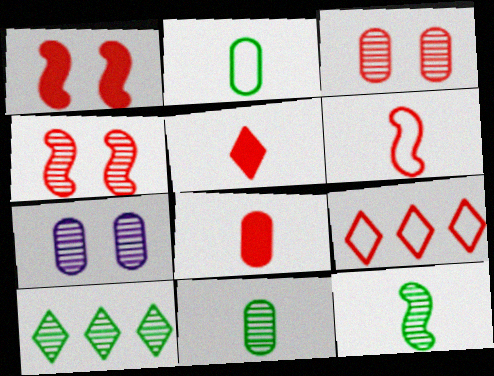[[4, 8, 9]]